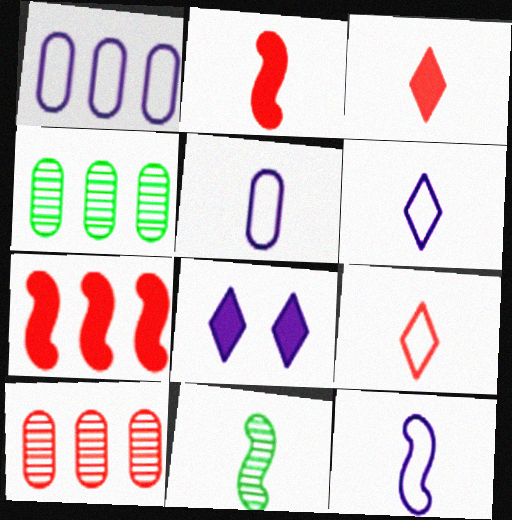[[2, 11, 12], 
[3, 5, 11], 
[5, 6, 12]]